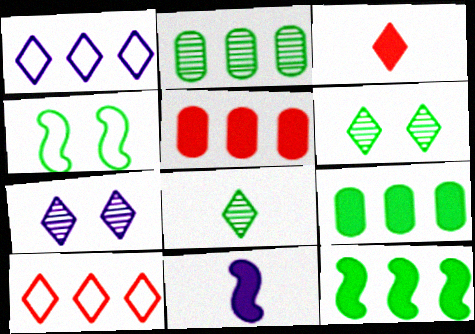[[1, 3, 6], 
[4, 8, 9]]